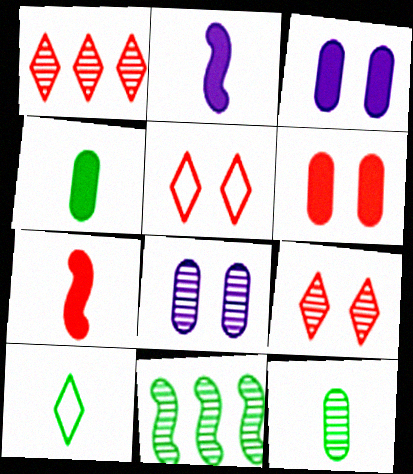[]